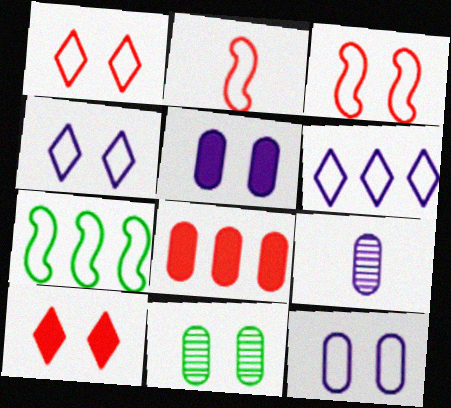[[7, 9, 10]]